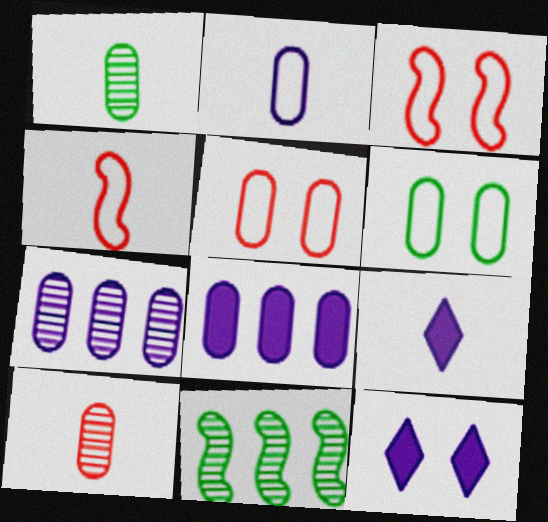[[1, 4, 9], 
[1, 5, 8], 
[5, 9, 11], 
[6, 8, 10]]